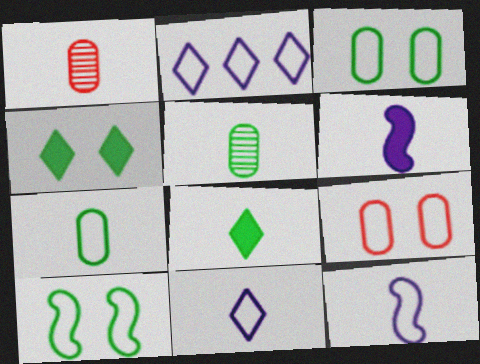[[1, 8, 12]]